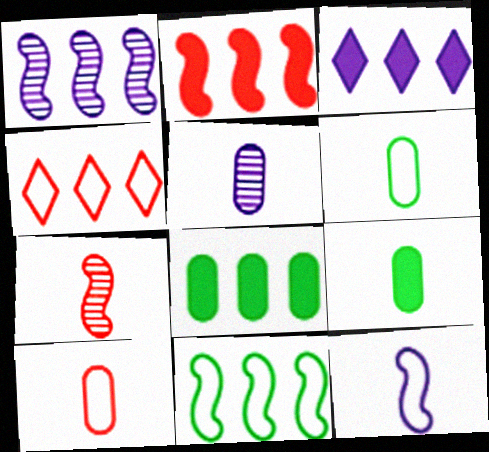[[1, 2, 11], 
[1, 4, 8], 
[2, 3, 8], 
[5, 9, 10]]